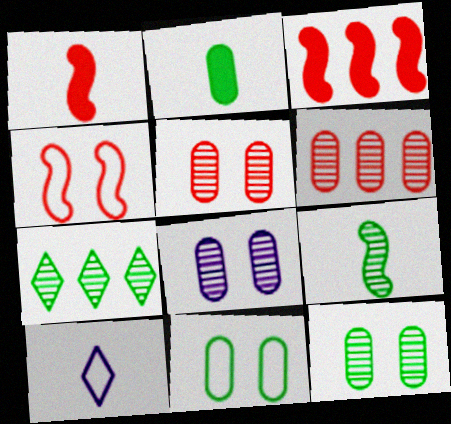[[3, 10, 12], 
[5, 8, 12], 
[7, 9, 12]]